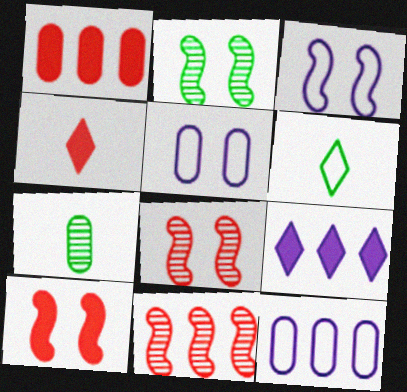[[1, 4, 10], 
[1, 5, 7], 
[2, 3, 10], 
[2, 4, 12]]